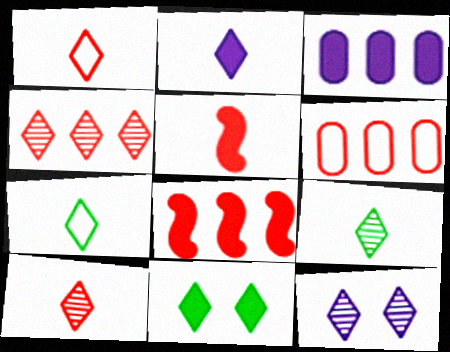[[1, 2, 9], 
[2, 7, 10], 
[3, 5, 11], 
[4, 6, 8], 
[4, 9, 12]]